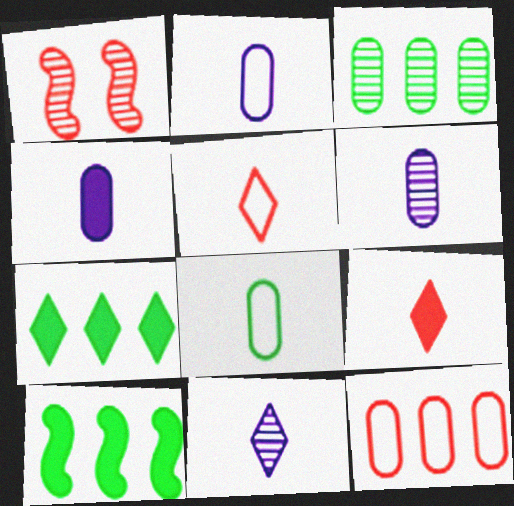[[1, 2, 7], 
[1, 3, 11], 
[1, 9, 12], 
[2, 4, 6]]